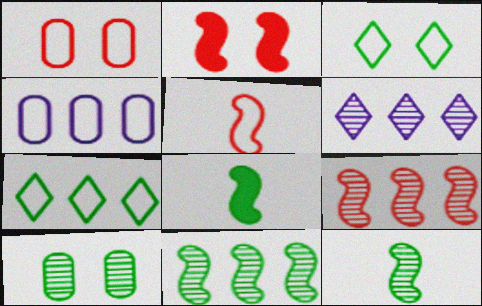[[1, 6, 8], 
[2, 5, 9], 
[3, 4, 5], 
[7, 8, 10]]